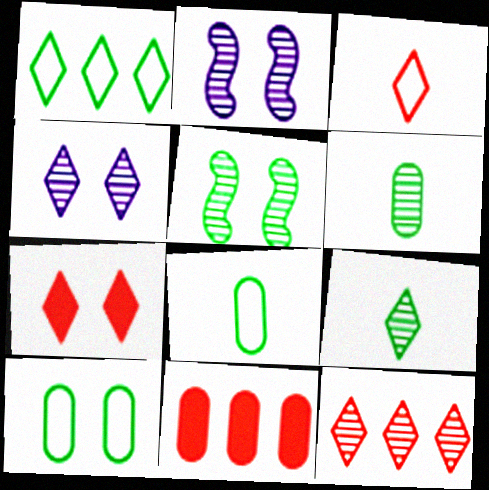[[2, 6, 12], 
[2, 7, 10], 
[3, 7, 12], 
[4, 9, 12]]